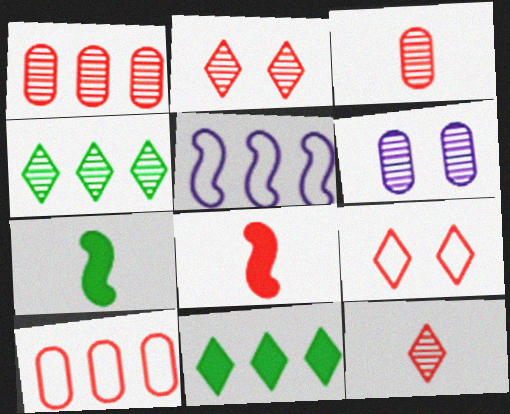[[1, 5, 11], 
[1, 8, 9], 
[2, 8, 10]]